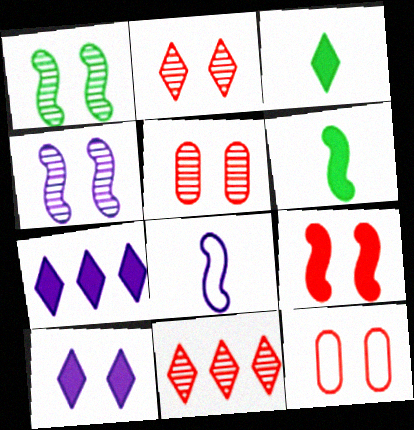[[1, 10, 12], 
[2, 9, 12]]